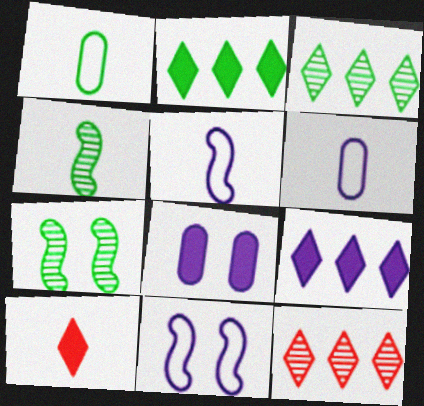[[1, 2, 7], 
[4, 6, 10]]